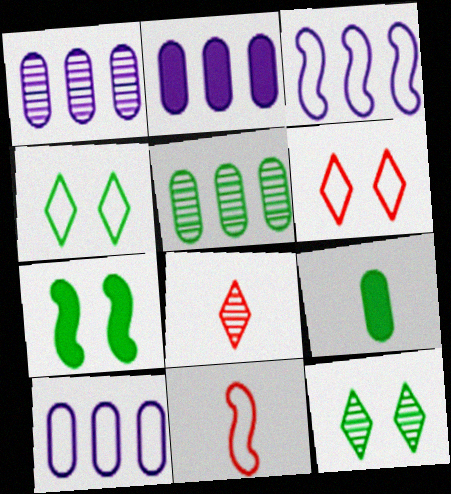[[1, 2, 10], 
[2, 11, 12], 
[4, 10, 11], 
[7, 8, 10]]